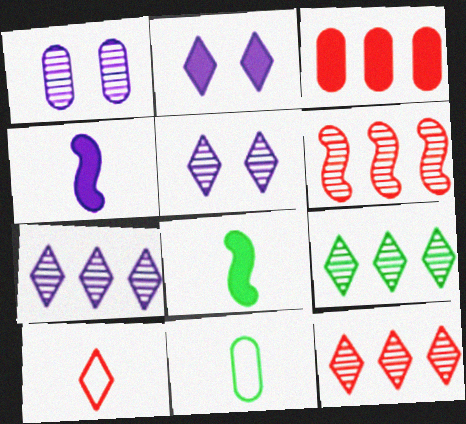[[1, 3, 11], 
[2, 3, 8], 
[2, 6, 11], 
[2, 9, 10], 
[7, 9, 12]]